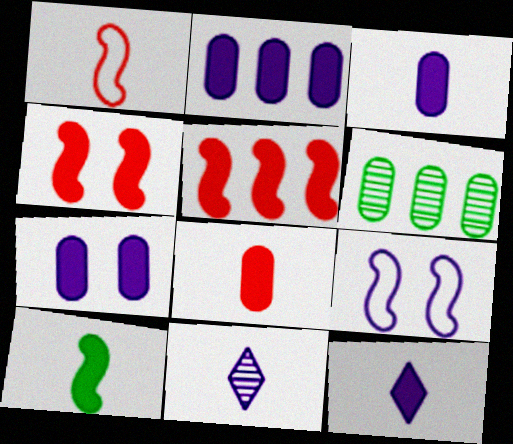[[2, 3, 7], 
[2, 9, 11], 
[8, 10, 12]]